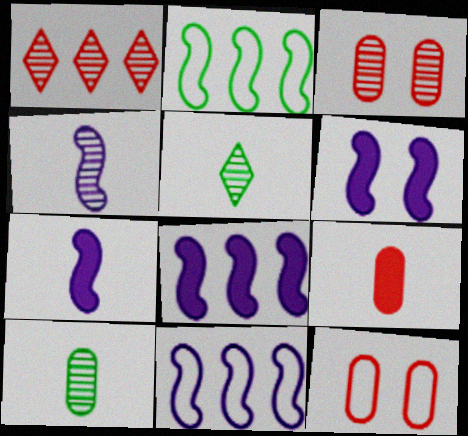[[4, 6, 11], 
[5, 8, 12], 
[6, 7, 8]]